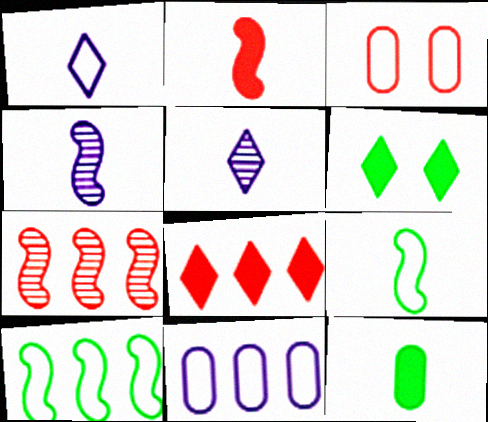[[1, 3, 10], 
[2, 4, 9]]